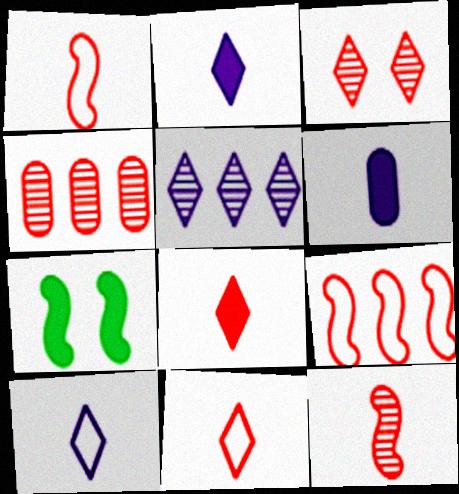[[3, 4, 12], 
[4, 7, 10]]